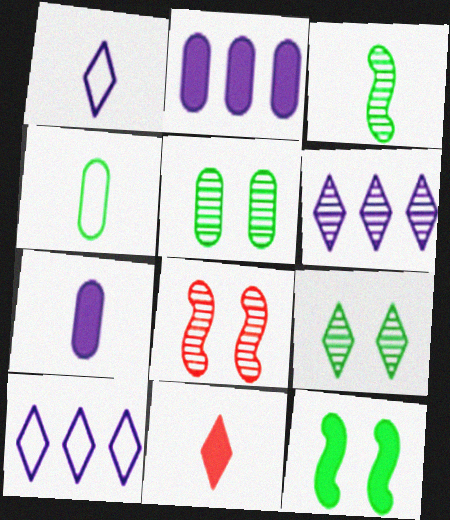[[2, 11, 12], 
[9, 10, 11]]